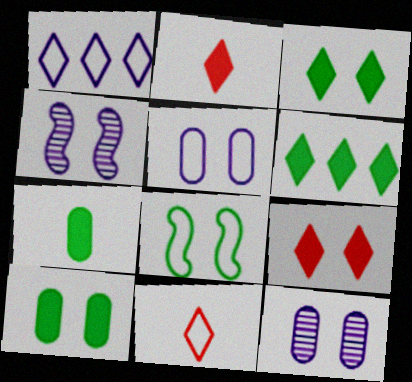[[8, 9, 12]]